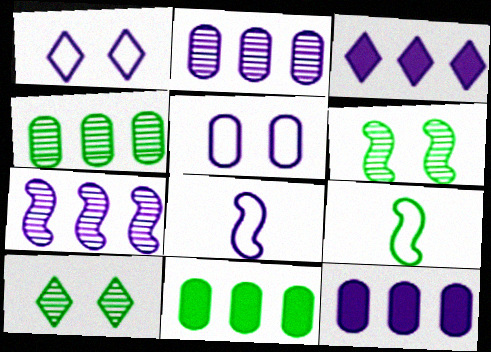[[9, 10, 11]]